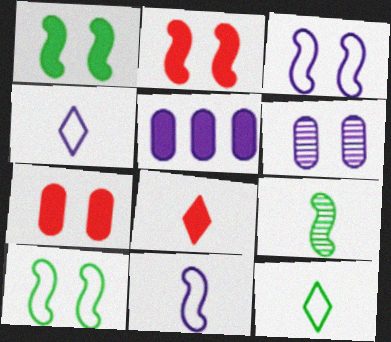[[1, 5, 8]]